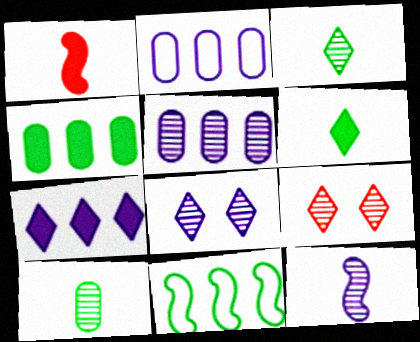[[5, 8, 12]]